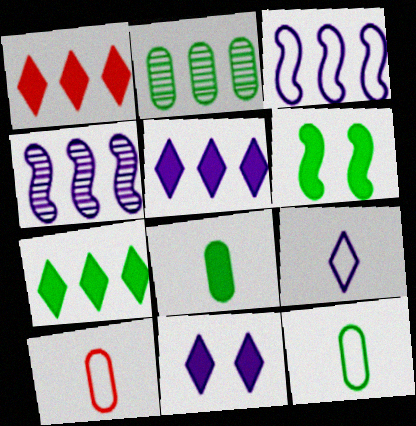[[1, 2, 3], 
[1, 5, 7], 
[6, 7, 8]]